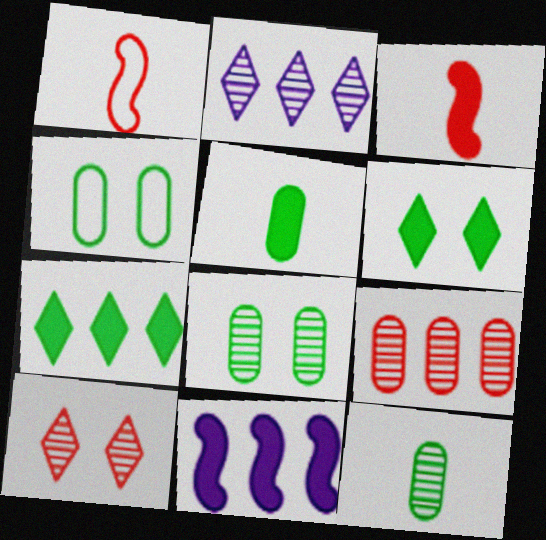[[2, 3, 4]]